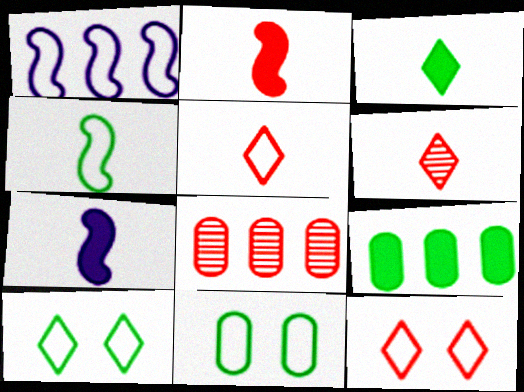[[1, 5, 11], 
[2, 8, 12], 
[7, 8, 10]]